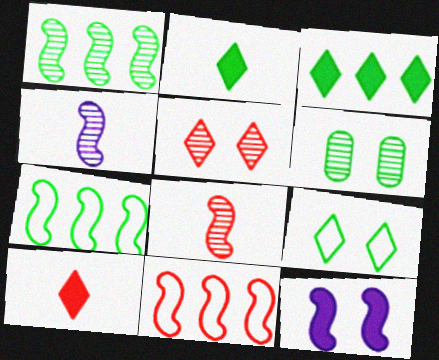[[2, 6, 7], 
[7, 8, 12]]